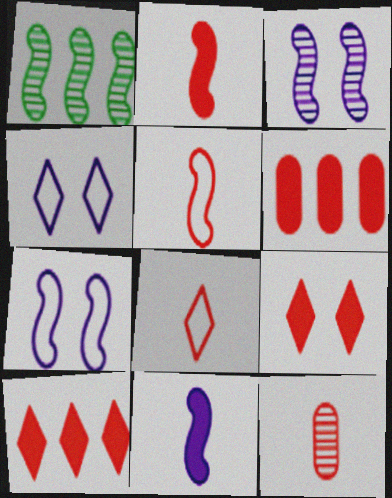[[1, 2, 7], 
[2, 6, 9], 
[2, 8, 12]]